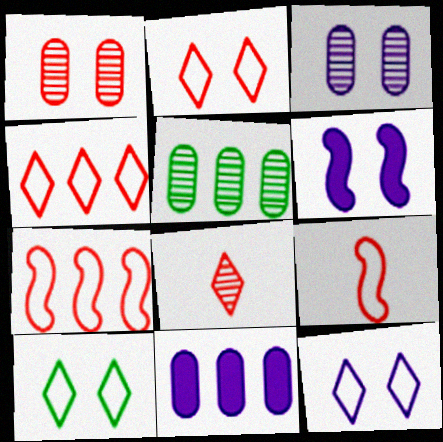[[1, 6, 10], 
[2, 10, 12], 
[3, 6, 12]]